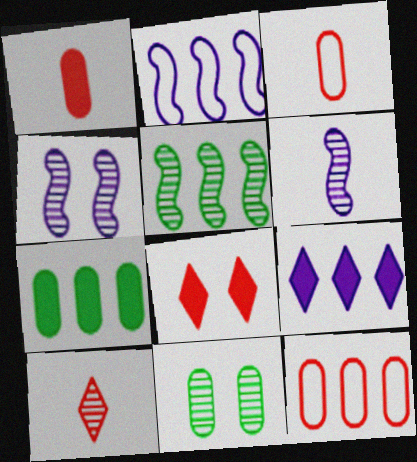[[5, 9, 12]]